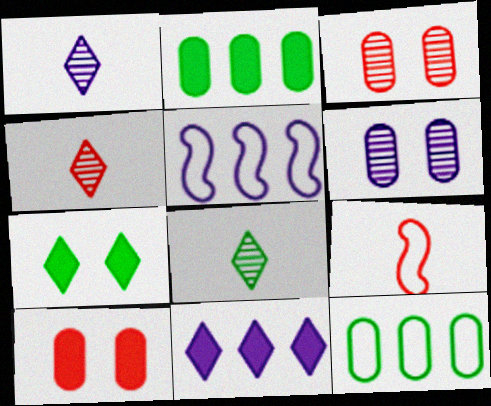[[1, 4, 8], 
[5, 8, 10]]